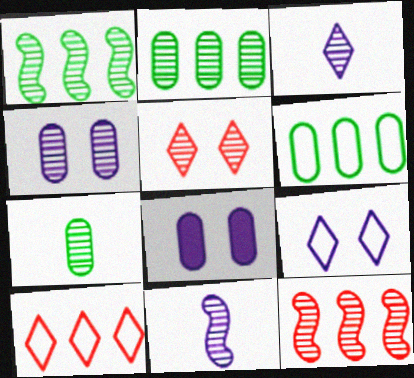[[2, 5, 11]]